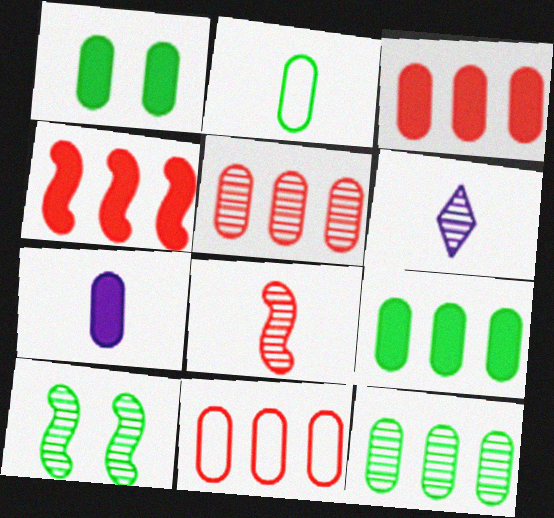[[1, 2, 12], 
[1, 3, 7], 
[3, 5, 11], 
[5, 6, 10]]